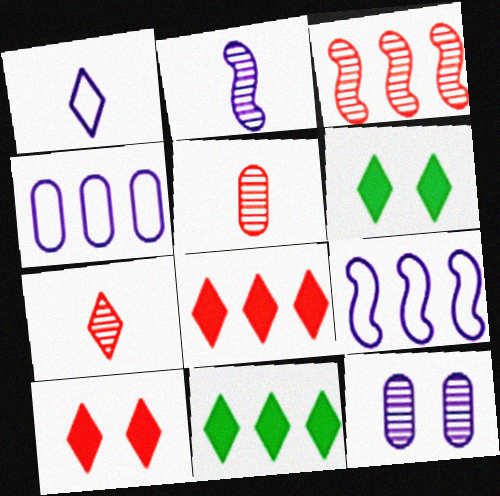[[3, 4, 11], 
[5, 6, 9]]